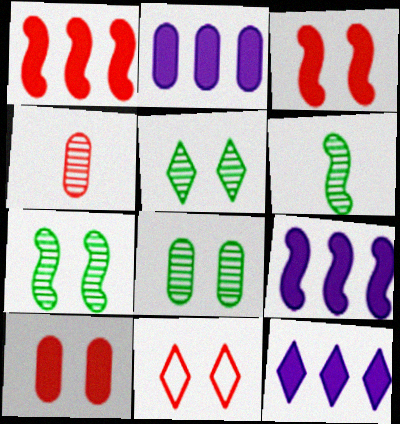[[1, 4, 11], 
[2, 6, 11], 
[2, 9, 12], 
[5, 7, 8]]